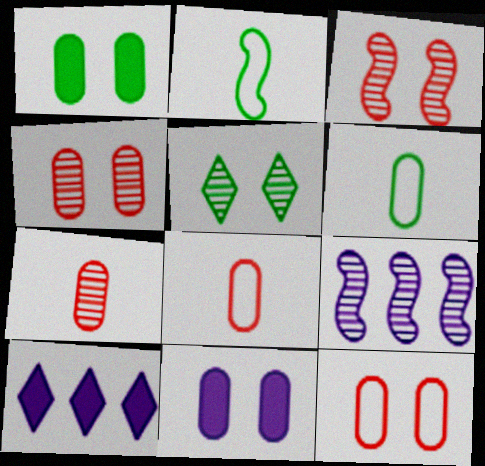[[2, 4, 10], 
[3, 6, 10], 
[5, 7, 9]]